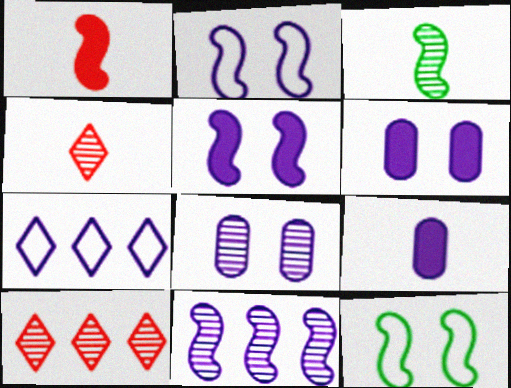[[1, 11, 12], 
[3, 8, 10], 
[9, 10, 12]]